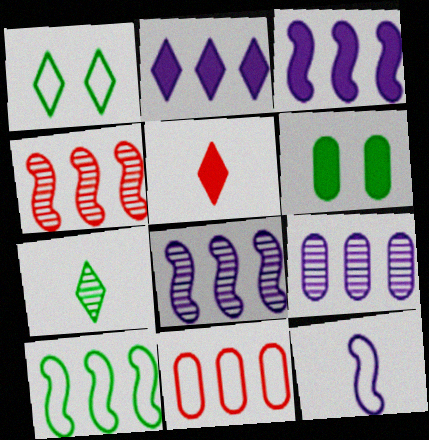[[1, 11, 12], 
[3, 4, 10], 
[3, 5, 6], 
[6, 7, 10]]